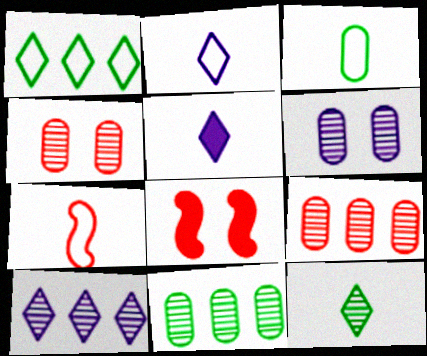[[2, 3, 7], 
[2, 8, 11], 
[3, 8, 10]]